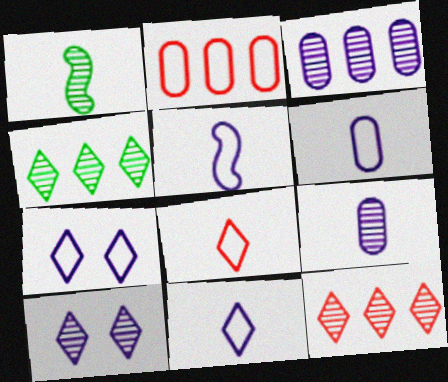[[5, 6, 11]]